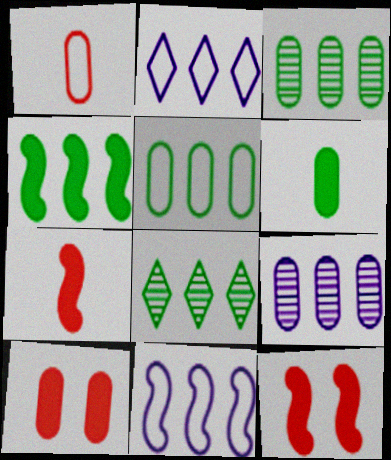[[4, 5, 8]]